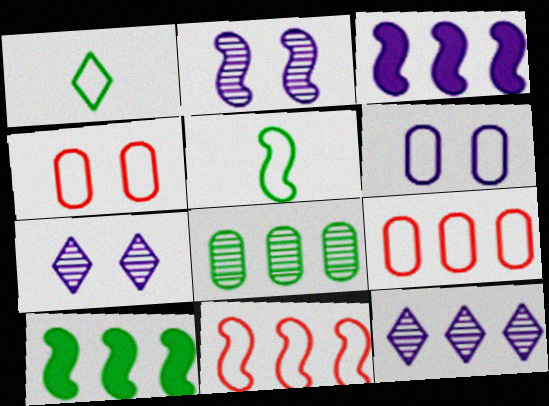[[1, 6, 11], 
[9, 10, 12]]